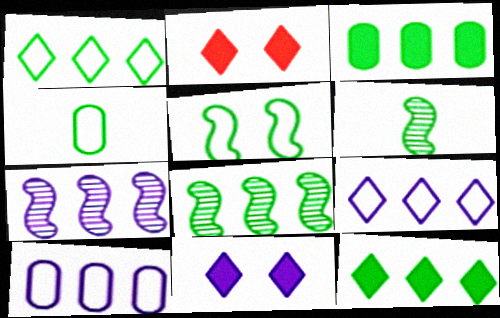[[1, 3, 8], 
[1, 4, 5], 
[2, 4, 7], 
[2, 6, 10]]